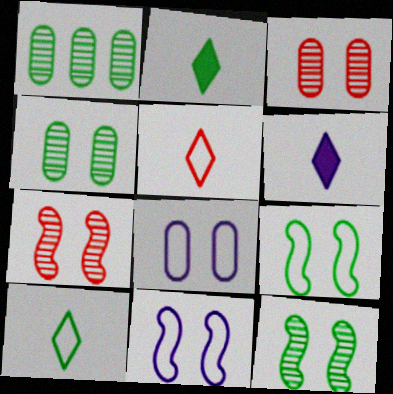[[1, 2, 9]]